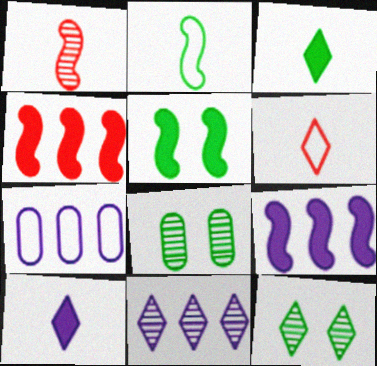[[1, 8, 11], 
[6, 8, 9], 
[7, 9, 11]]